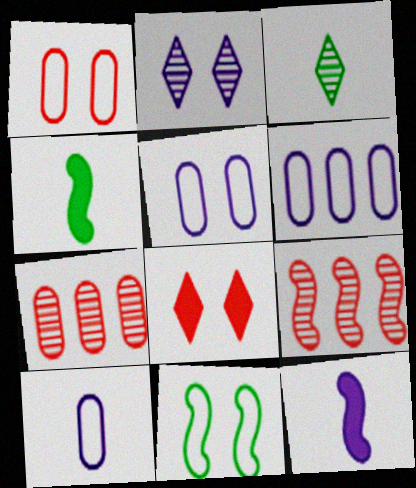[[2, 6, 12], 
[5, 6, 10], 
[9, 11, 12]]